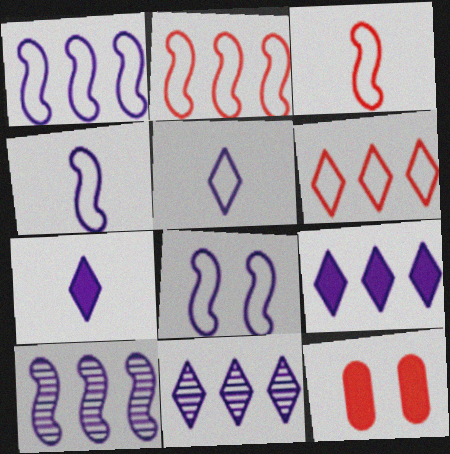[[1, 4, 8]]